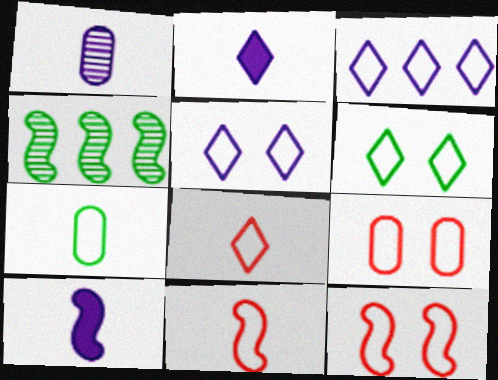[[2, 4, 9], 
[3, 6, 8], 
[3, 7, 12], 
[4, 10, 12]]